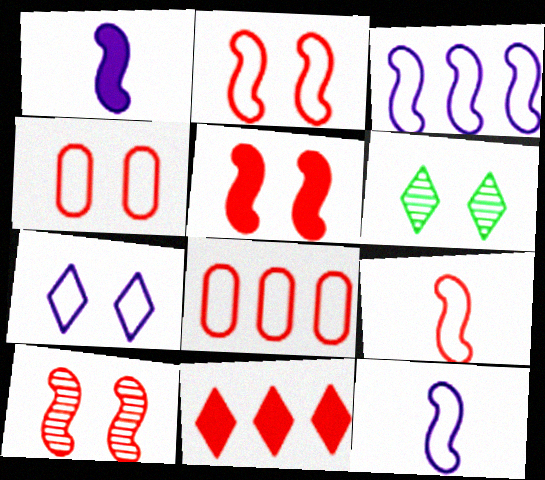[[1, 6, 8], 
[2, 5, 10]]